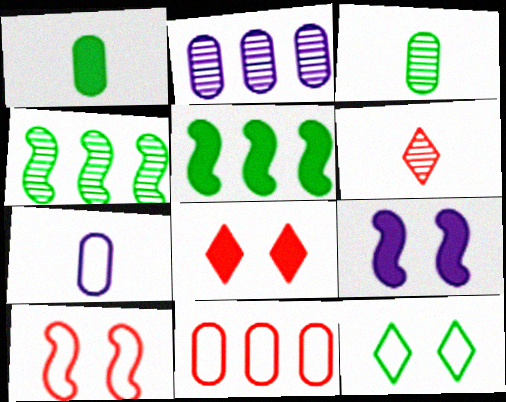[[1, 4, 12], 
[3, 5, 12], 
[4, 7, 8]]